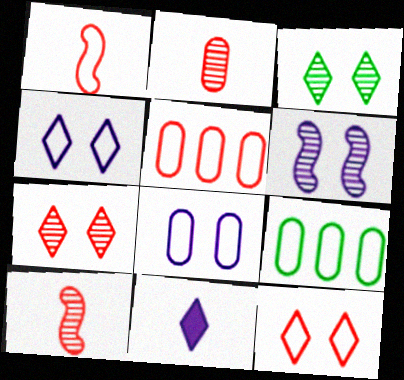[[1, 4, 9], 
[1, 5, 12]]